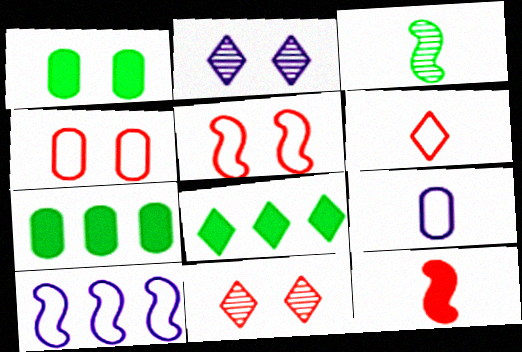[[1, 2, 5], 
[2, 6, 8]]